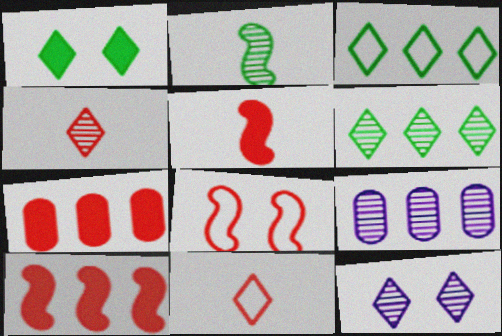[[3, 9, 10], 
[4, 6, 12], 
[4, 7, 8]]